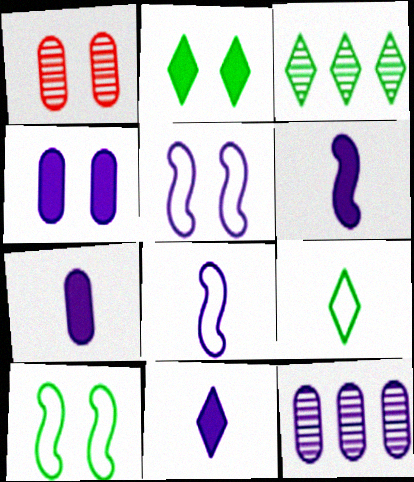[[1, 2, 5], 
[2, 3, 9], 
[5, 11, 12], 
[6, 7, 11]]